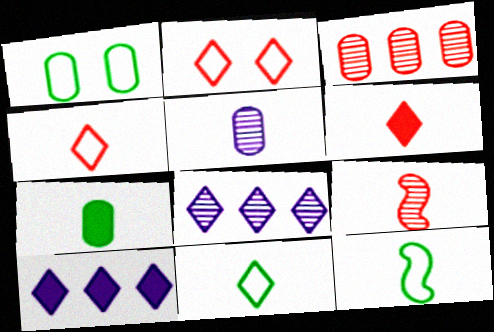[[1, 9, 10], 
[5, 6, 12]]